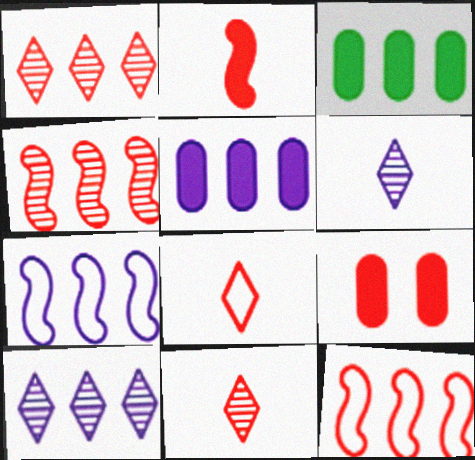[[1, 3, 7], 
[3, 10, 12], 
[4, 8, 9], 
[5, 7, 10], 
[9, 11, 12]]